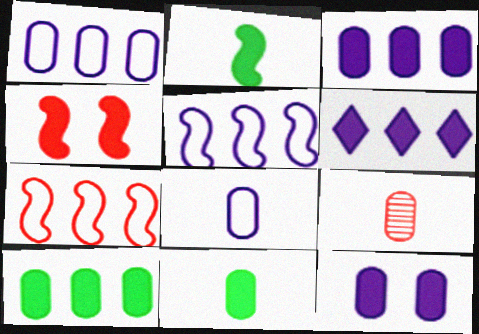[[4, 6, 11], 
[8, 9, 11]]